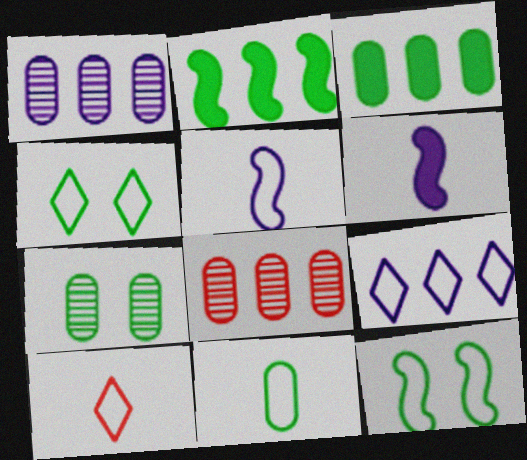[[2, 8, 9], 
[3, 7, 11], 
[4, 6, 8], 
[4, 9, 10], 
[5, 10, 11]]